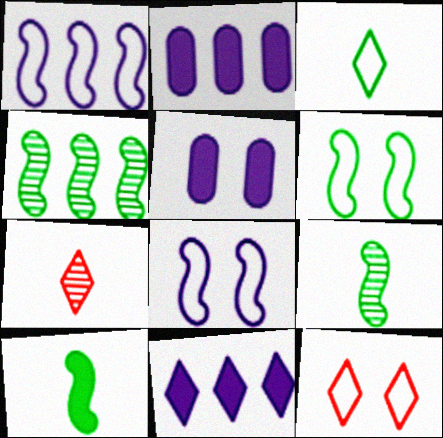[[2, 6, 7], 
[2, 9, 12], 
[4, 6, 10]]